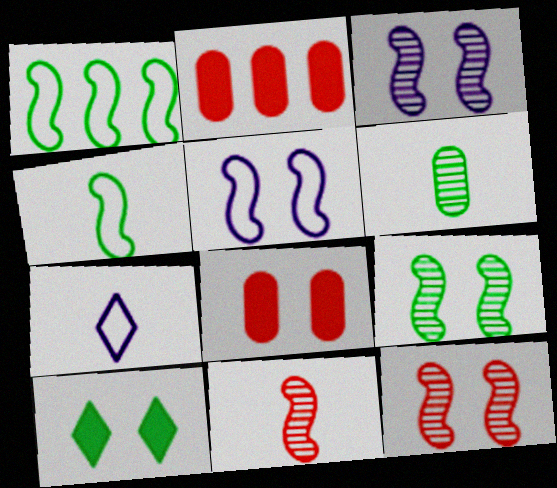[[1, 6, 10], 
[2, 7, 9], 
[3, 9, 12]]